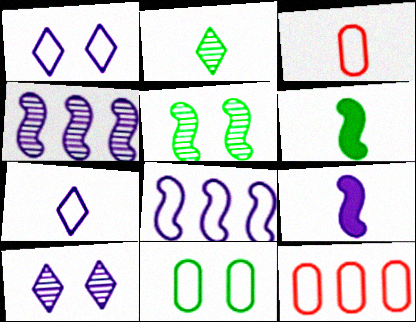[[2, 3, 9], 
[6, 10, 12]]